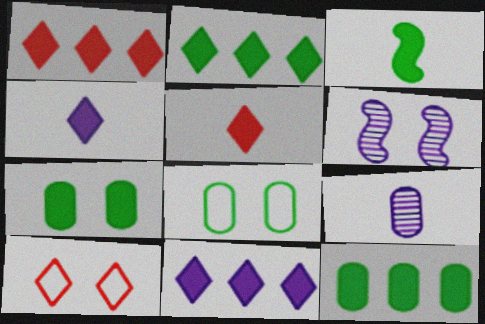[[1, 2, 11], 
[2, 3, 7], 
[6, 7, 10]]